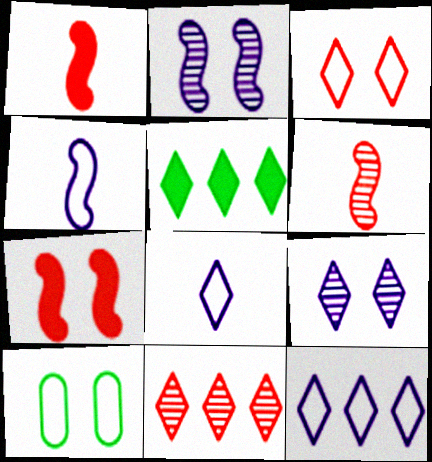[[5, 11, 12], 
[7, 9, 10]]